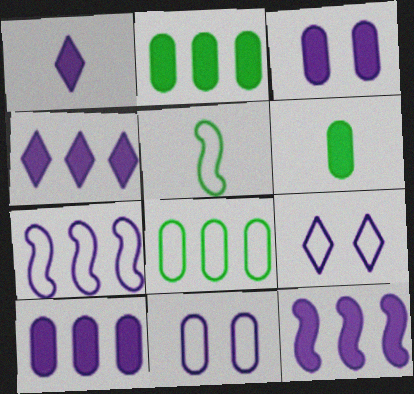[[1, 3, 12], 
[4, 10, 12]]